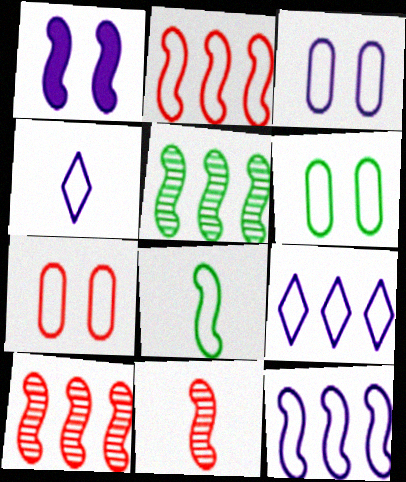[[1, 8, 10], 
[2, 4, 6], 
[3, 4, 12], 
[3, 6, 7], 
[7, 8, 9]]